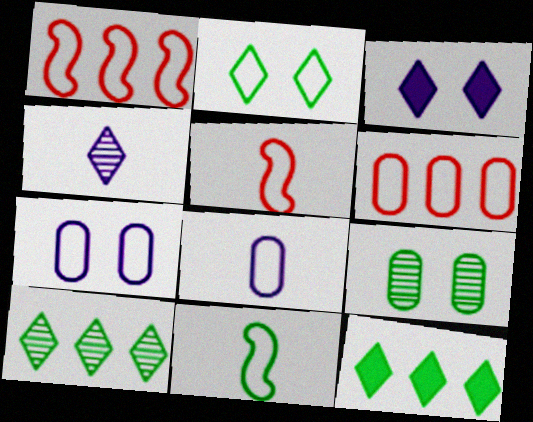[[1, 2, 8], 
[9, 11, 12]]